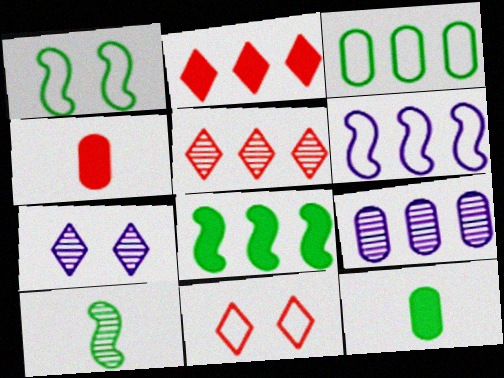[[1, 8, 10]]